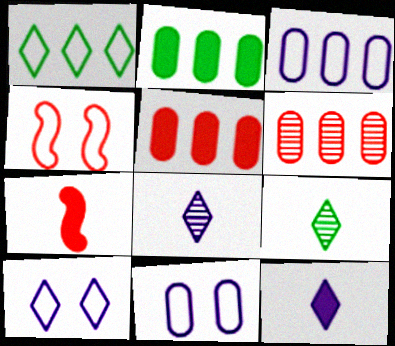[[2, 3, 6], 
[2, 4, 8]]